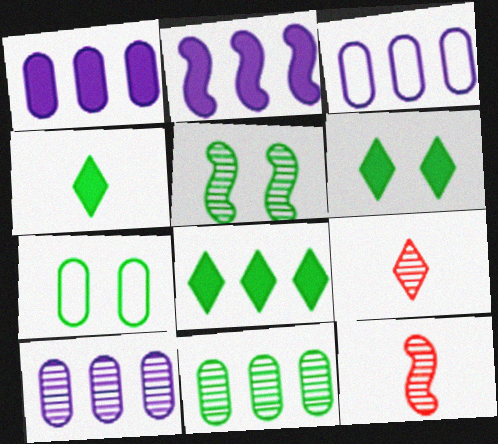[[1, 3, 10], 
[2, 7, 9], 
[3, 6, 12], 
[4, 6, 8], 
[5, 6, 7], 
[5, 9, 10]]